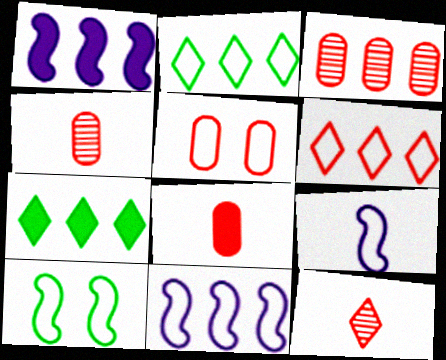[[1, 2, 3], 
[2, 5, 9], 
[3, 5, 8], 
[3, 7, 11]]